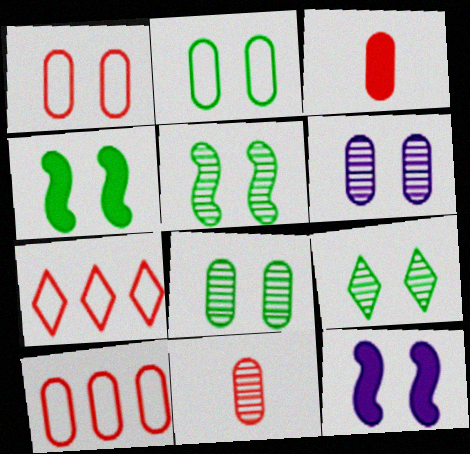[[1, 9, 12], 
[2, 4, 9], 
[5, 8, 9]]